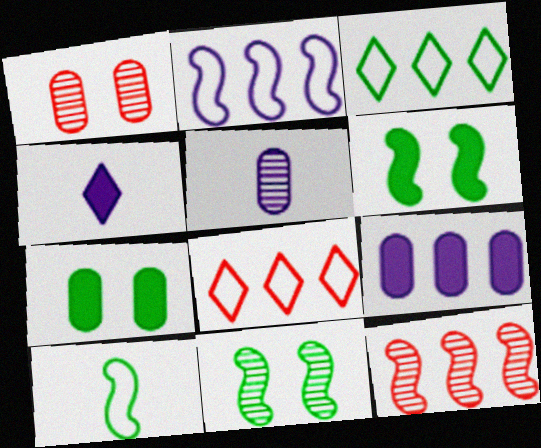[[3, 9, 12], 
[5, 6, 8]]